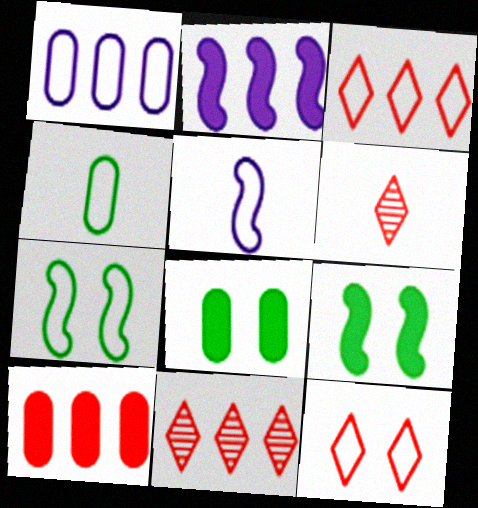[[1, 6, 9], 
[5, 8, 11]]